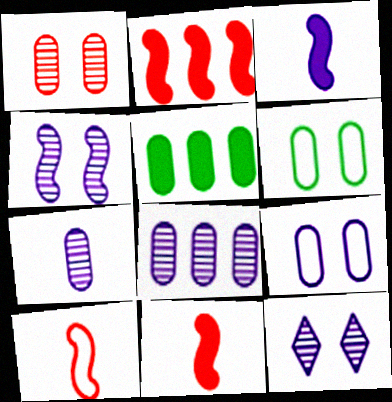[[5, 10, 12]]